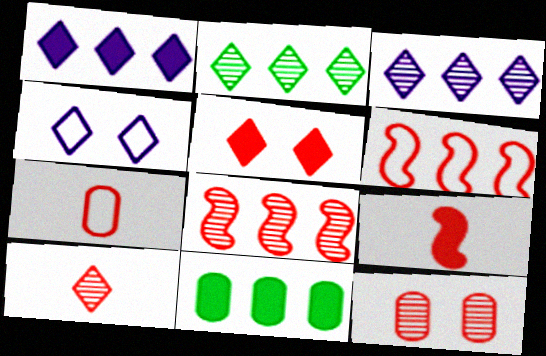[[3, 6, 11], 
[5, 7, 8], 
[7, 9, 10], 
[8, 10, 12]]